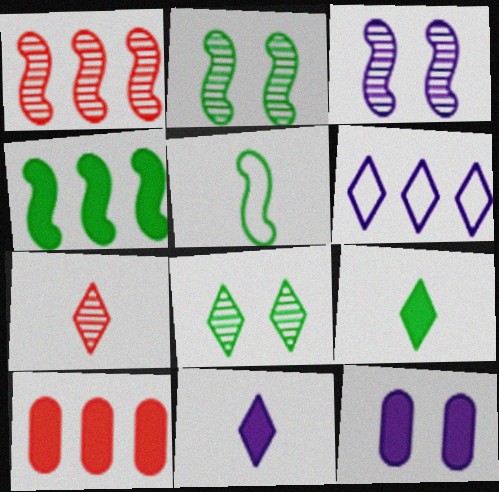[[2, 4, 5]]